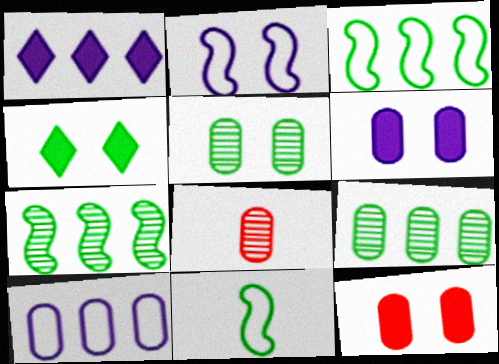[[4, 9, 11]]